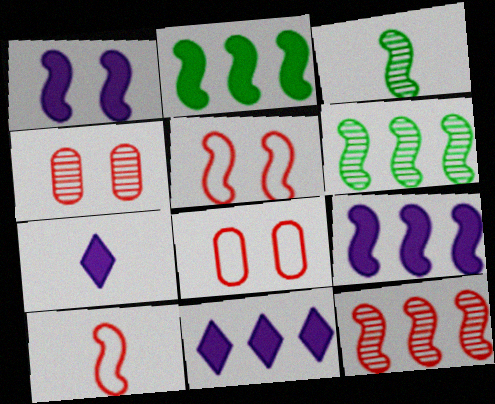[[1, 6, 10], 
[3, 5, 9], 
[3, 8, 11], 
[6, 7, 8]]